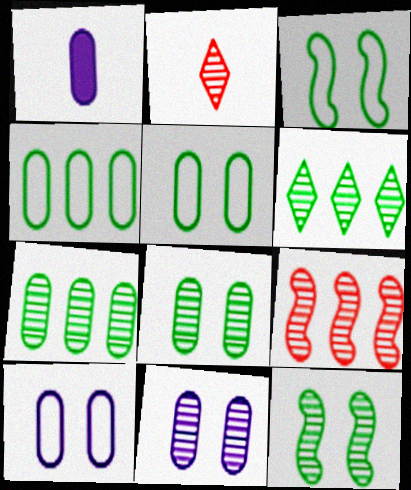[]